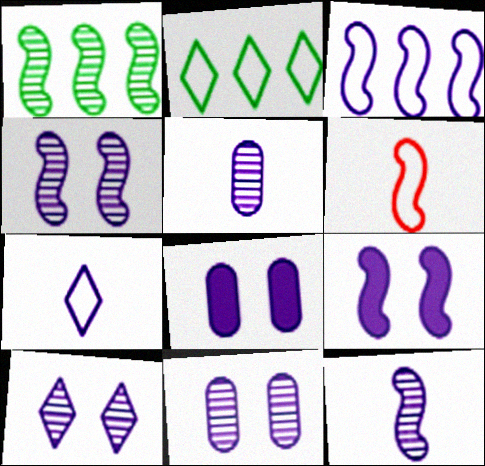[[1, 6, 9], 
[3, 9, 12], 
[4, 10, 11]]